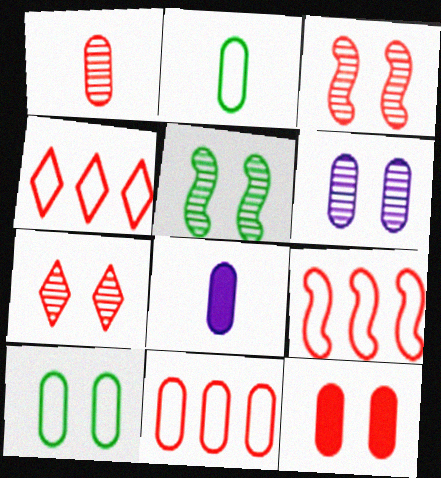[[1, 2, 8], 
[1, 11, 12], 
[4, 5, 8], 
[4, 9, 11], 
[5, 6, 7], 
[6, 10, 12]]